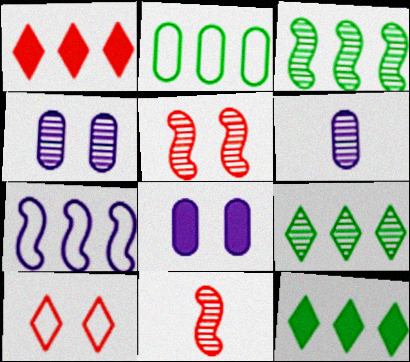[[2, 3, 12], 
[4, 9, 11], 
[5, 6, 9]]